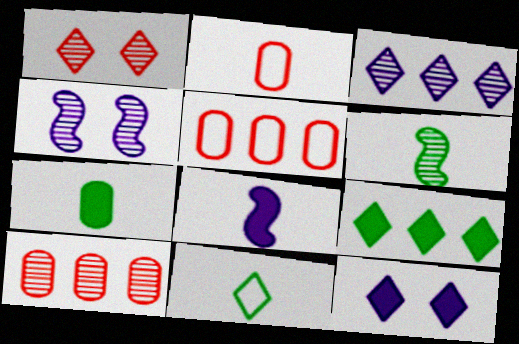[[2, 4, 9], 
[5, 6, 12], 
[6, 7, 11]]